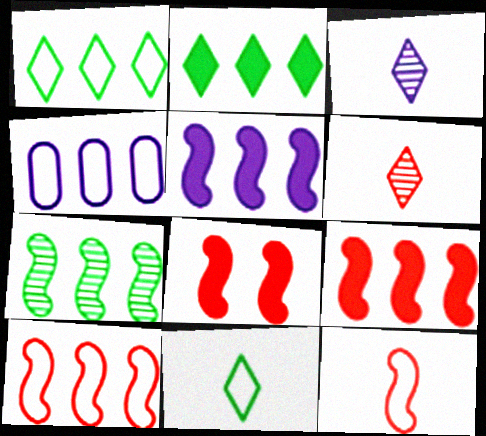[[1, 4, 10], 
[5, 7, 10]]